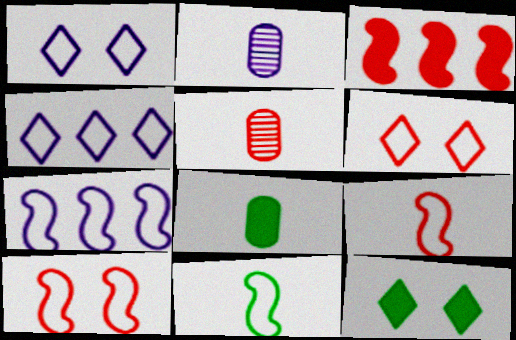[[3, 5, 6], 
[5, 7, 12], 
[7, 10, 11]]